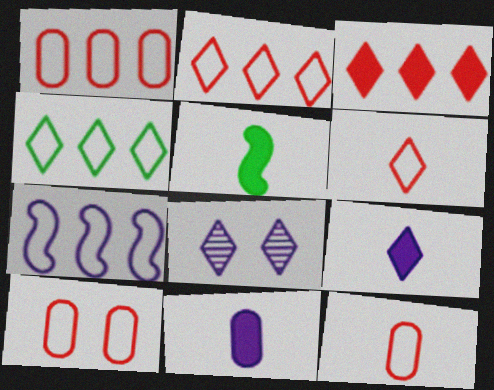[[1, 4, 7], 
[1, 5, 8], 
[1, 10, 12], 
[7, 8, 11]]